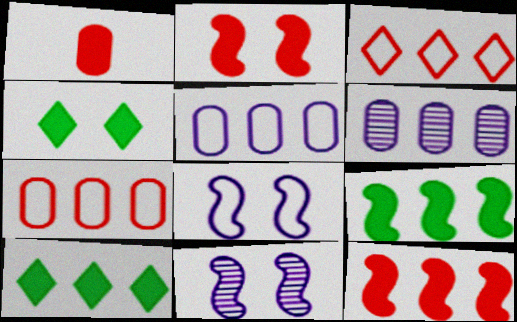[[3, 6, 9]]